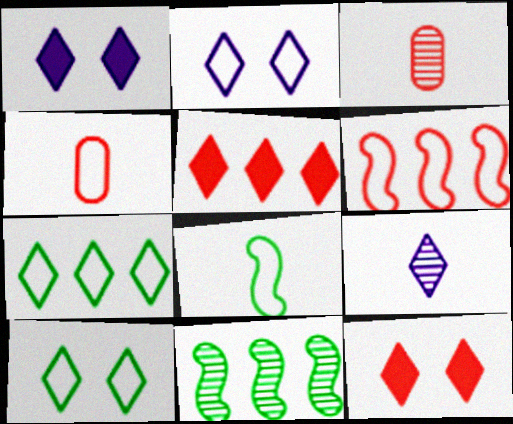[[1, 4, 11], 
[3, 6, 12], 
[5, 9, 10], 
[7, 9, 12]]